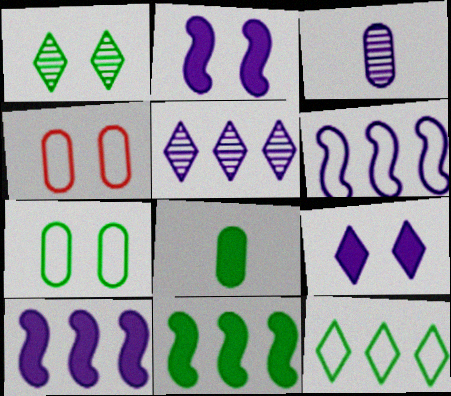[[1, 2, 4], 
[3, 6, 9]]